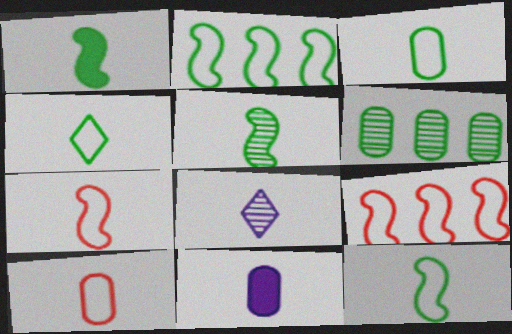[[1, 5, 12], 
[1, 8, 10], 
[3, 4, 12]]